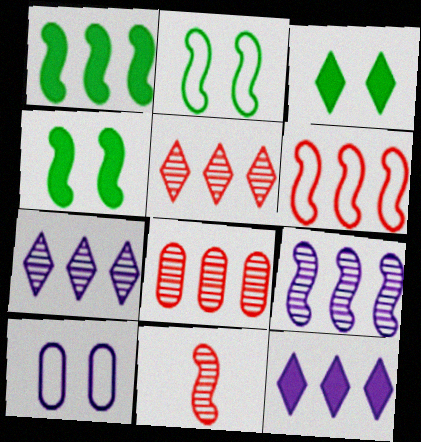[[1, 6, 9]]